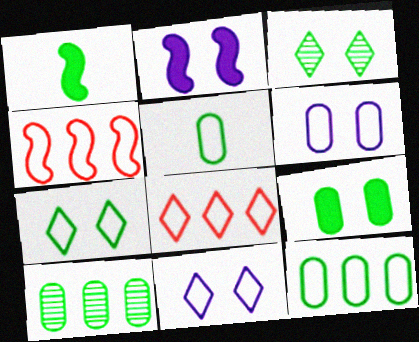[[1, 3, 12], 
[1, 7, 10], 
[4, 5, 11], 
[5, 9, 10]]